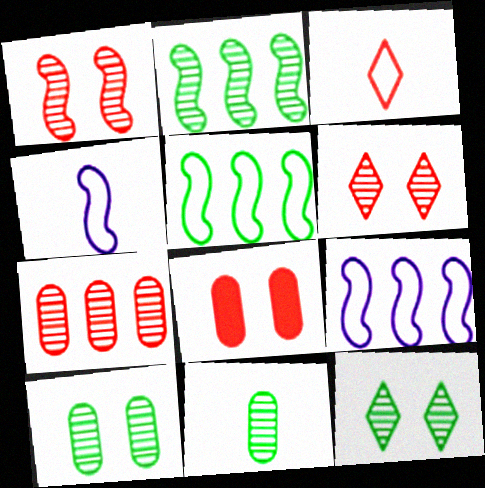[[2, 11, 12]]